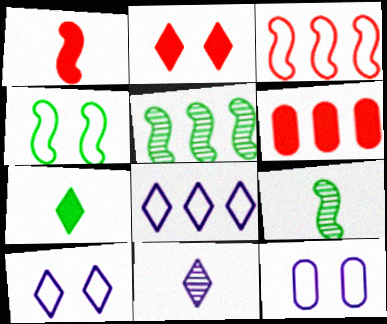[[1, 2, 6], 
[4, 6, 11], 
[5, 6, 8], 
[6, 9, 10]]